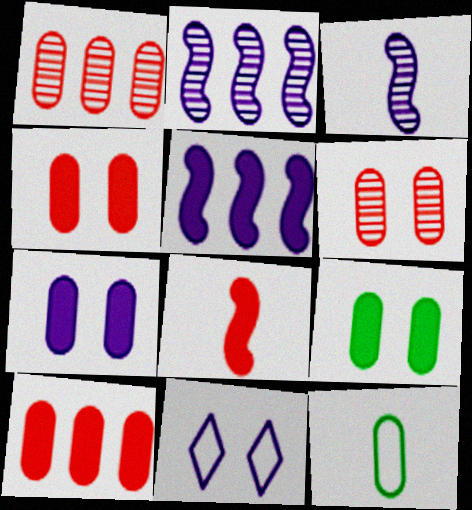[[1, 7, 12], 
[4, 7, 9]]